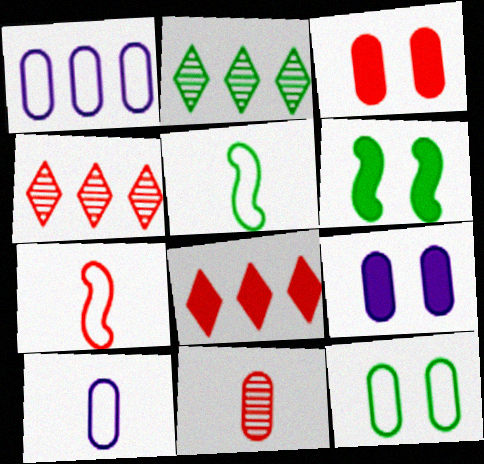[[2, 7, 9], 
[3, 4, 7], 
[4, 5, 9], 
[4, 6, 10]]